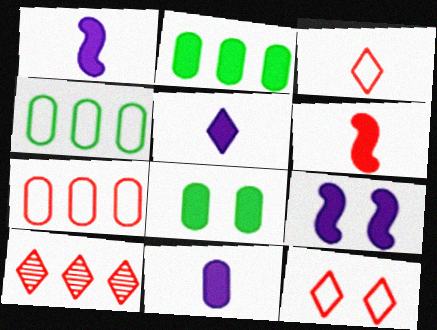[[1, 5, 11]]